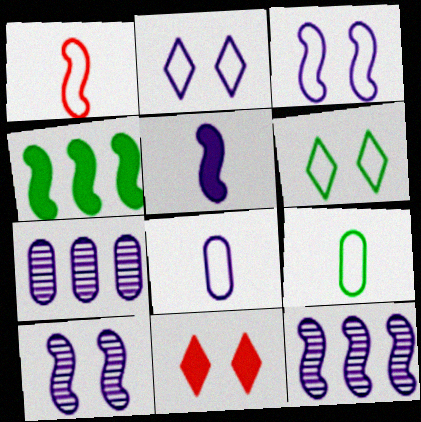[[1, 4, 10], 
[2, 5, 7], 
[3, 5, 12], 
[9, 11, 12]]